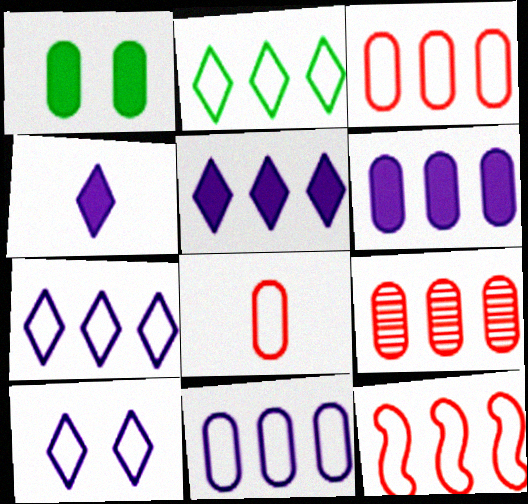[[2, 11, 12]]